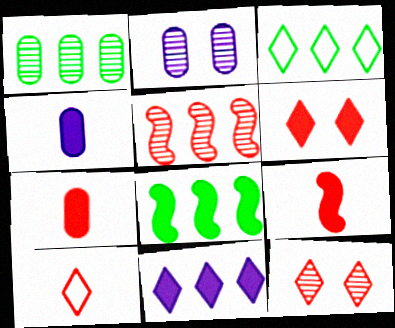[[1, 3, 8], 
[2, 3, 9], 
[2, 8, 10], 
[4, 6, 8]]